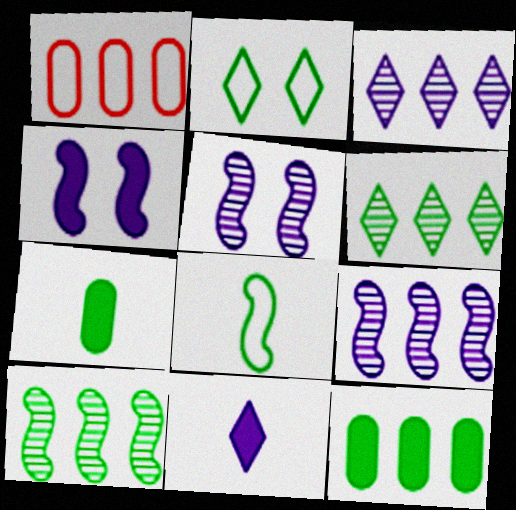[[2, 7, 10]]